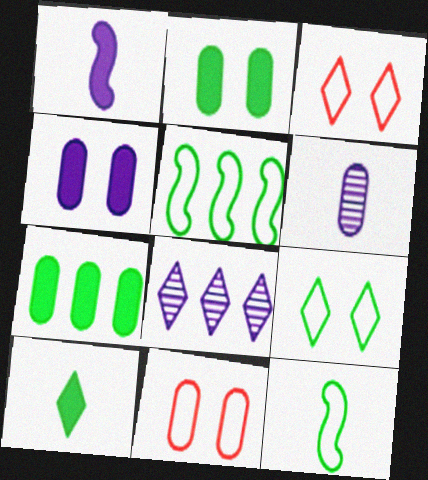[[3, 8, 10], 
[6, 7, 11]]